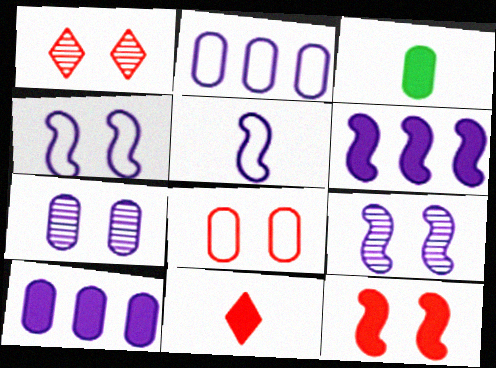[[1, 8, 12], 
[5, 6, 9]]